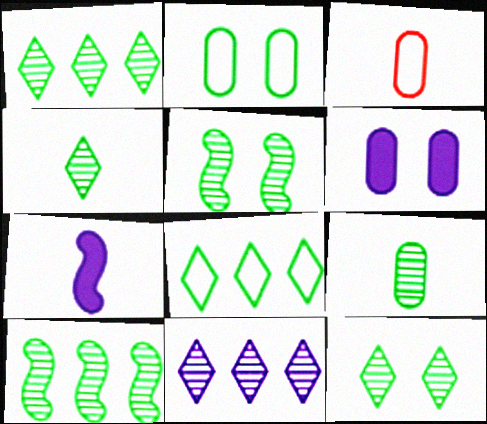[[1, 4, 12], 
[1, 5, 9], 
[3, 4, 7], 
[9, 10, 12]]